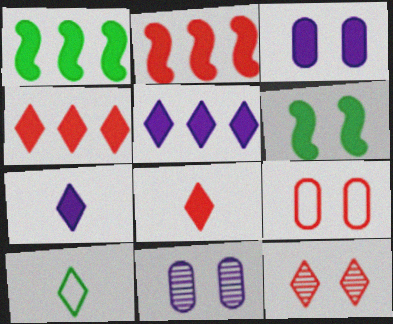[[1, 3, 8], 
[2, 10, 11], 
[5, 10, 12]]